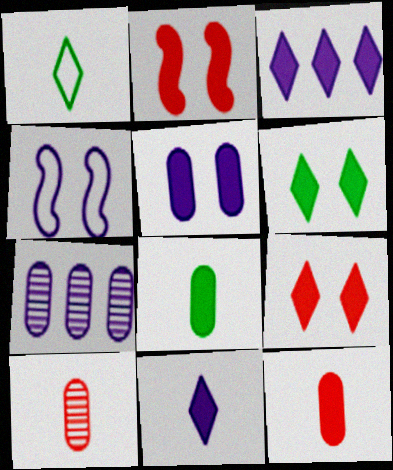[[1, 2, 7], 
[2, 3, 8], 
[2, 5, 6], 
[4, 7, 11]]